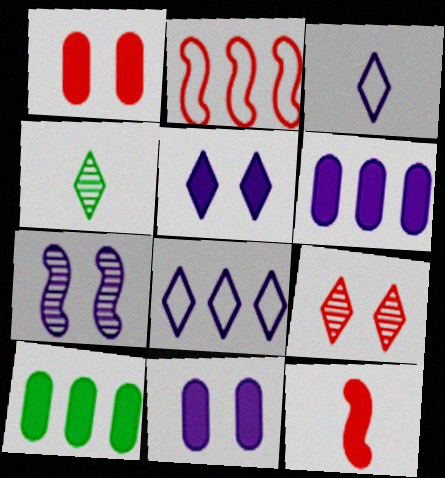[[2, 4, 11], 
[3, 6, 7], 
[5, 10, 12]]